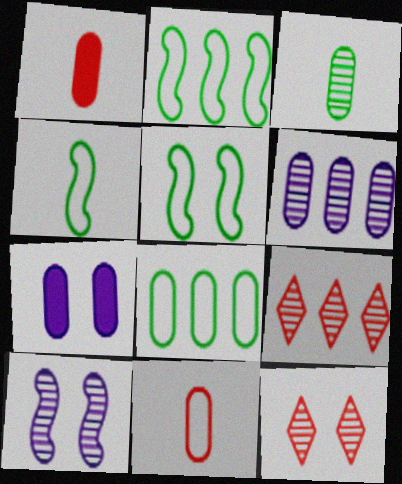[[2, 4, 5], 
[3, 9, 10], 
[4, 7, 9], 
[5, 7, 12]]